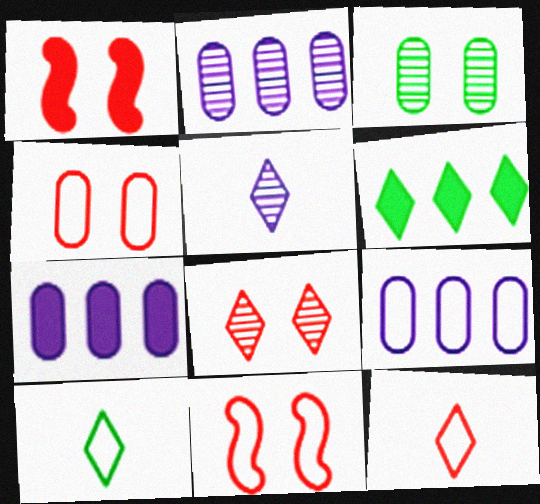[[1, 2, 10], 
[1, 4, 8], 
[2, 7, 9], 
[9, 10, 11]]